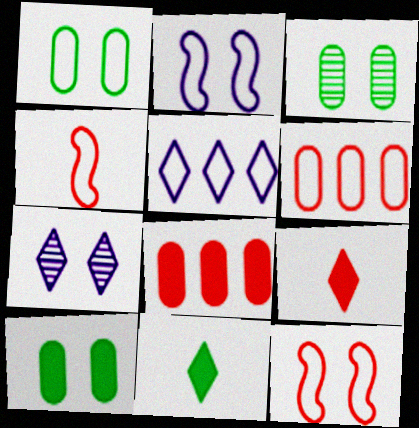[[1, 3, 10], 
[1, 4, 5], 
[7, 10, 12]]